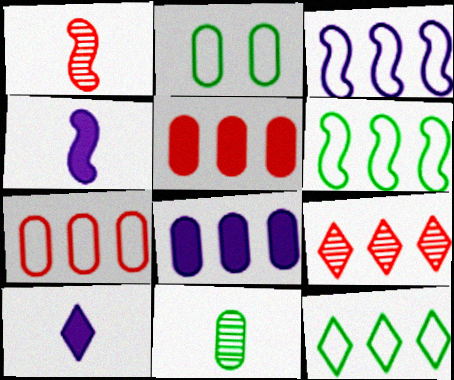[[2, 4, 9], 
[3, 7, 12], 
[6, 8, 9]]